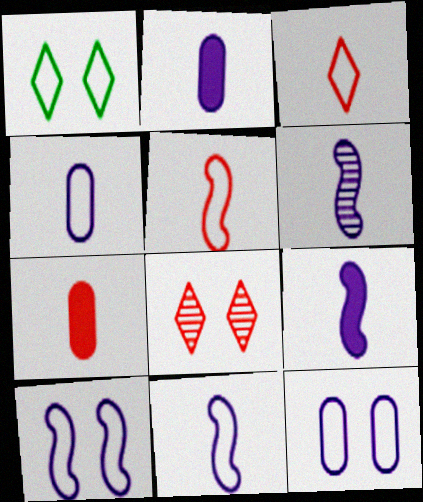[[6, 9, 11]]